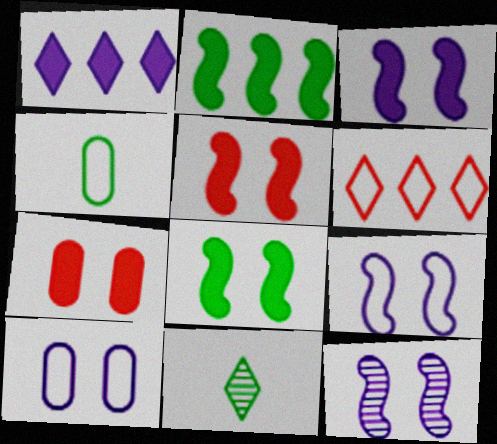[[3, 5, 8], 
[3, 9, 12], 
[4, 6, 9]]